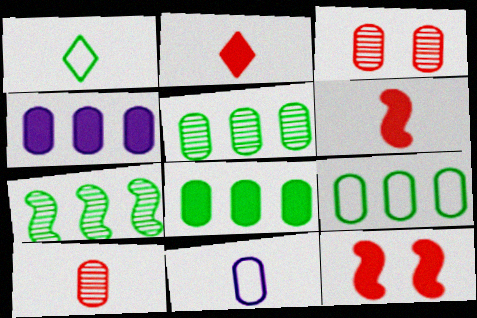[[3, 8, 11], 
[5, 8, 9]]